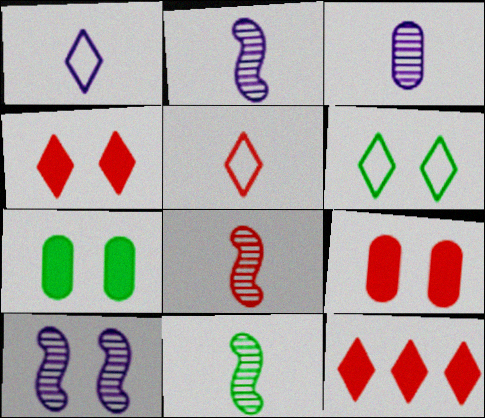[[2, 8, 11], 
[6, 9, 10]]